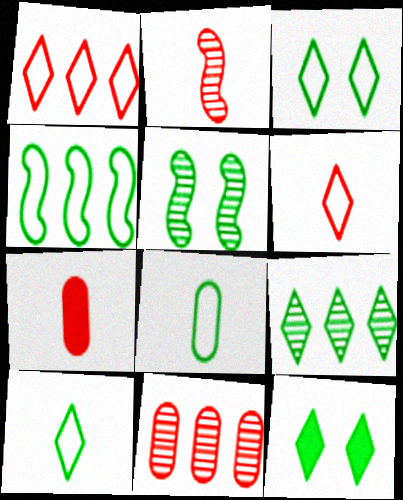[[2, 6, 7], 
[3, 4, 8], 
[9, 10, 12]]